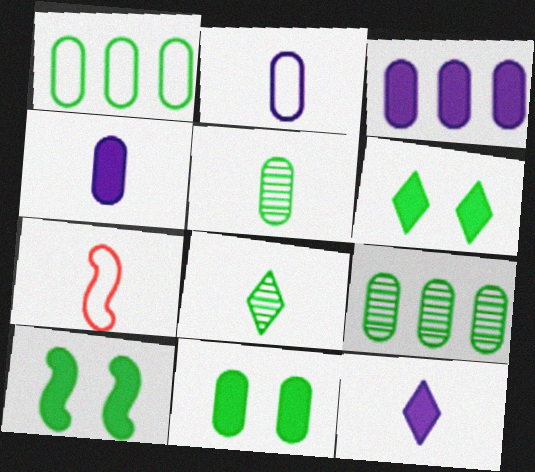[[1, 5, 11], 
[1, 8, 10], 
[4, 7, 8], 
[5, 7, 12], 
[6, 10, 11]]